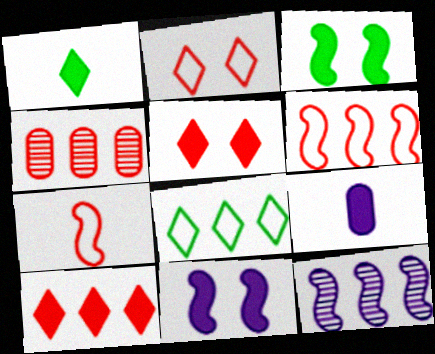[[3, 7, 12], 
[3, 9, 10], 
[4, 5, 7], 
[4, 6, 10]]